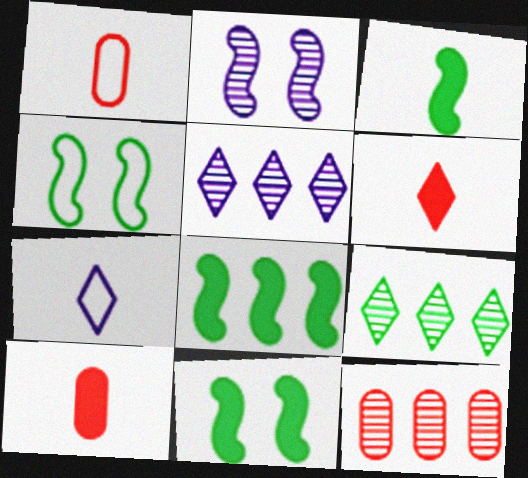[[1, 5, 11], 
[3, 8, 11], 
[4, 5, 10], 
[7, 11, 12]]